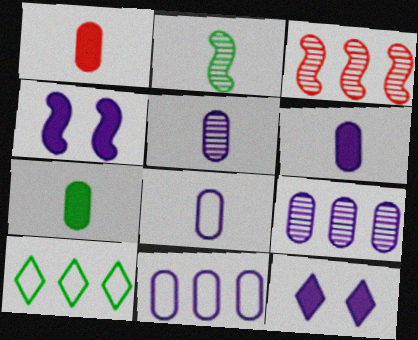[[1, 6, 7], 
[5, 6, 8]]